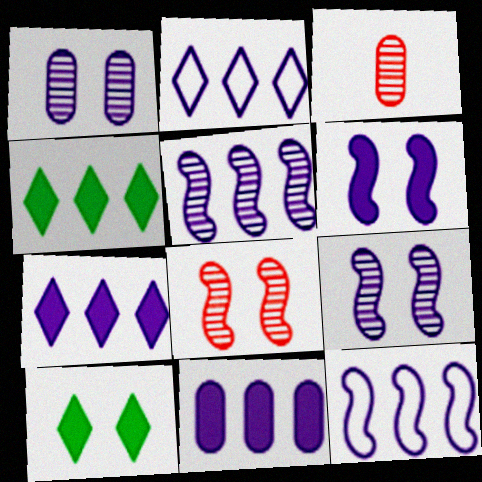[[2, 5, 11], 
[3, 10, 12]]